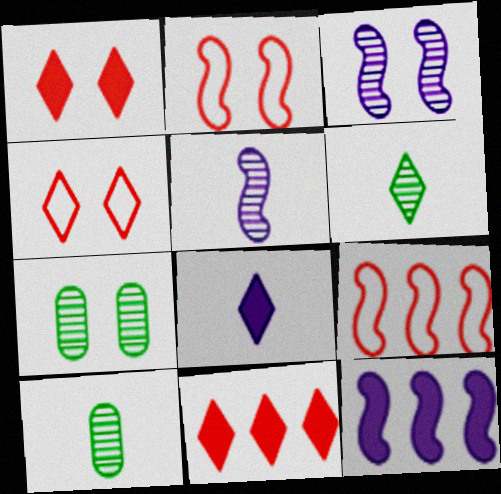[[4, 10, 12], 
[7, 8, 9]]